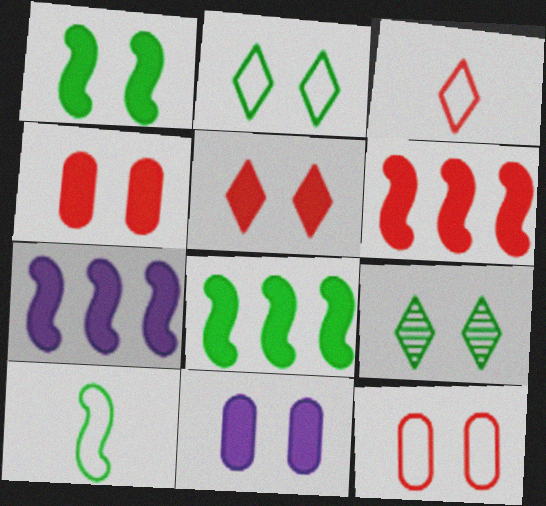[[1, 5, 11], 
[6, 7, 8]]